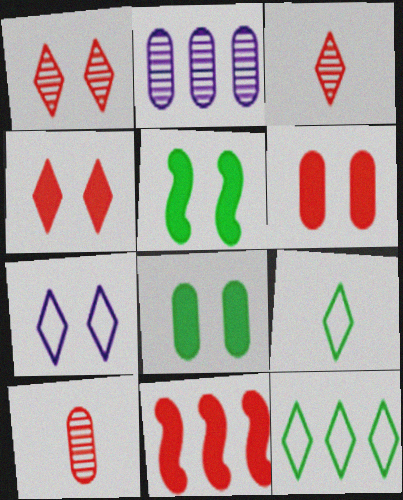[[2, 11, 12]]